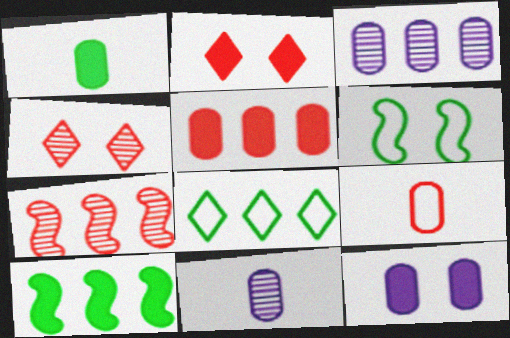[[1, 5, 12], 
[1, 9, 11], 
[2, 7, 9], 
[4, 6, 12]]